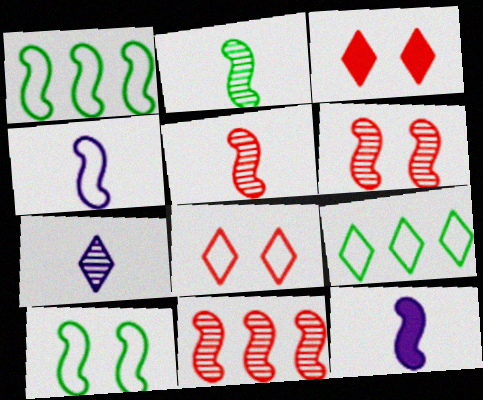[[1, 6, 12], 
[3, 7, 9], 
[5, 6, 11], 
[10, 11, 12]]